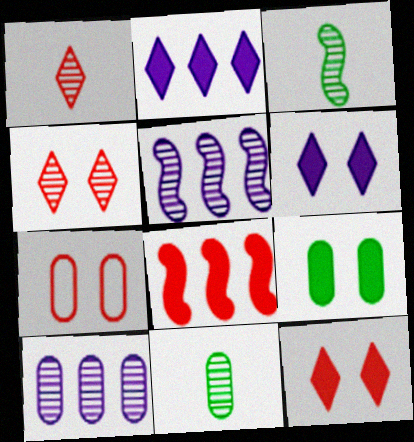[[1, 7, 8], 
[2, 3, 7], 
[3, 4, 10], 
[4, 5, 11]]